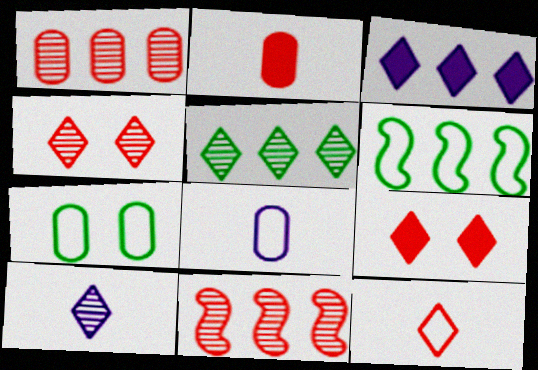[[1, 3, 6], 
[4, 5, 10]]